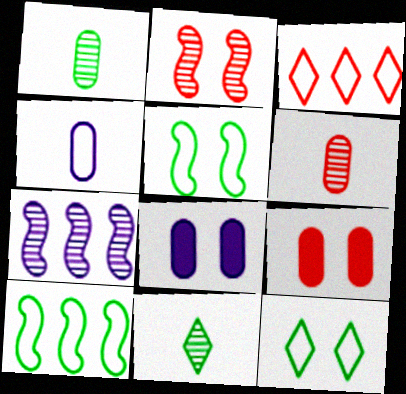[[2, 8, 12], 
[3, 4, 5]]